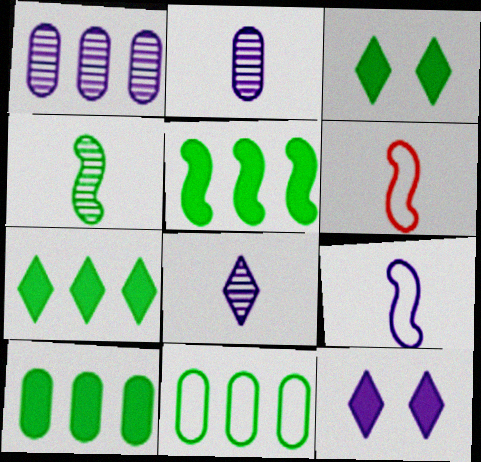[[1, 3, 6], 
[1, 9, 12], 
[3, 4, 11], 
[5, 7, 10]]